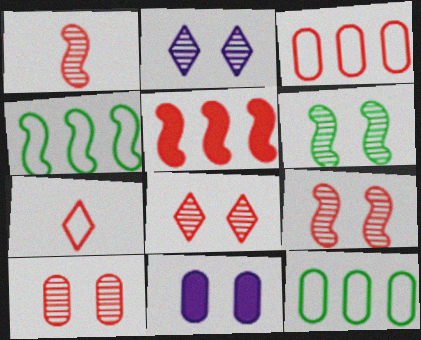[[2, 6, 10], 
[5, 7, 10], 
[8, 9, 10]]